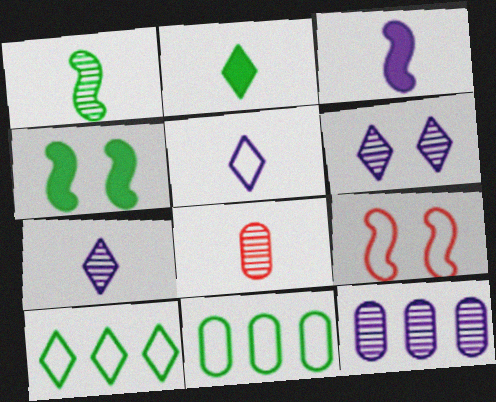[[1, 7, 8], 
[2, 9, 12], 
[5, 9, 11]]